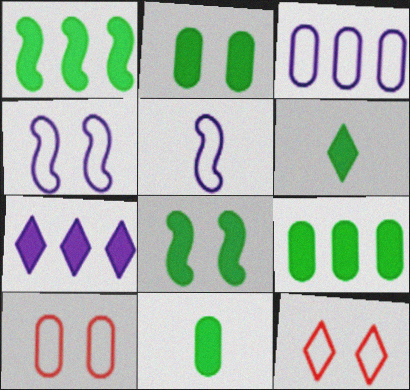[[1, 2, 6], 
[2, 9, 11], 
[6, 8, 9]]